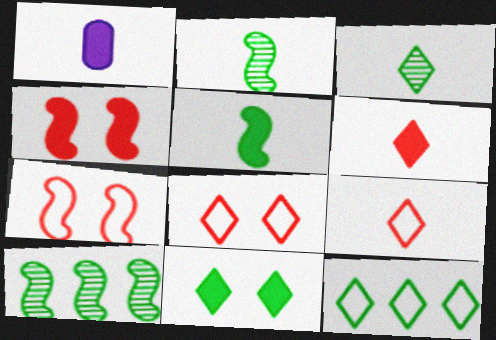[[1, 2, 9], 
[1, 5, 6], 
[1, 8, 10], 
[3, 11, 12]]